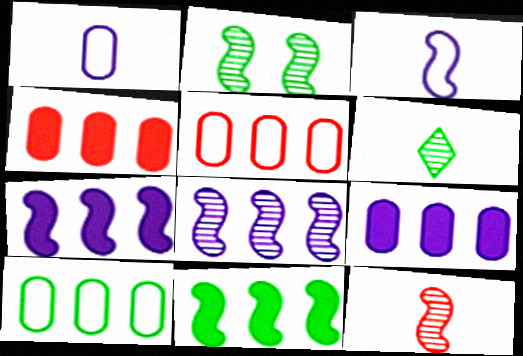[[2, 8, 12]]